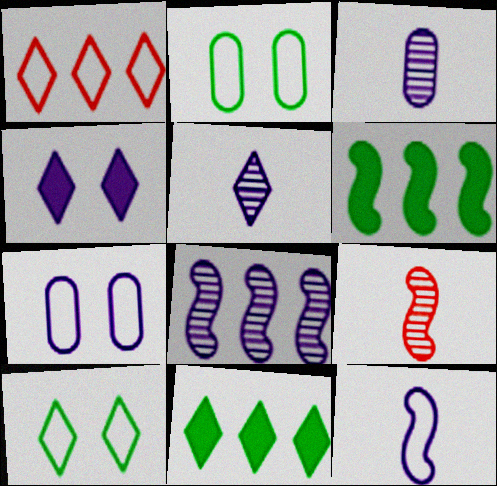[[1, 2, 12], 
[7, 9, 11]]